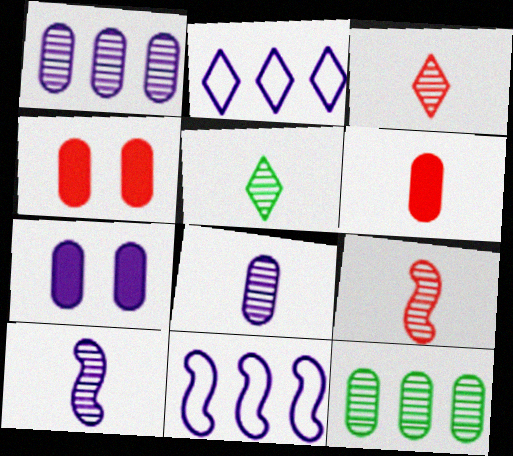[[2, 7, 10], 
[4, 5, 11], 
[5, 8, 9]]